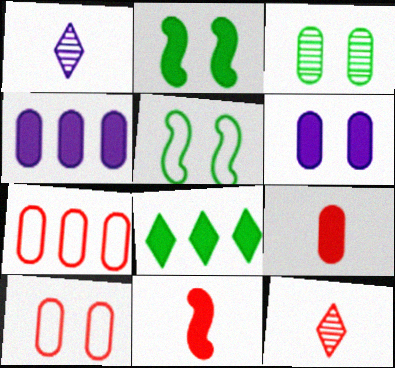[[1, 2, 7], 
[3, 6, 10], 
[4, 5, 12], 
[6, 8, 11]]